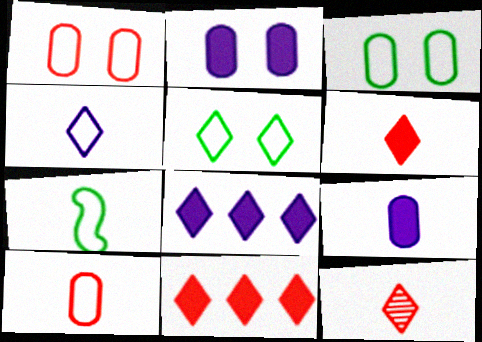[[4, 7, 10], 
[5, 8, 12], 
[7, 9, 12]]